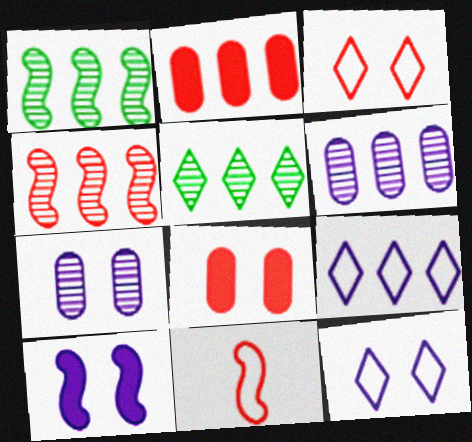[[1, 2, 9], 
[1, 10, 11], 
[4, 5, 6], 
[7, 10, 12]]